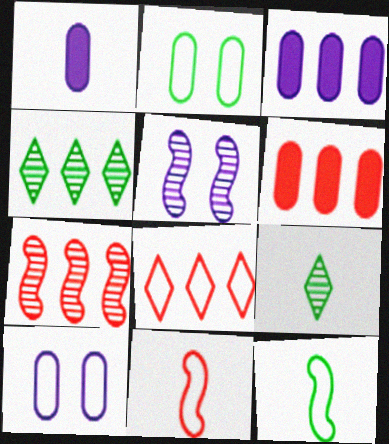[[1, 9, 11], 
[6, 7, 8], 
[8, 10, 12]]